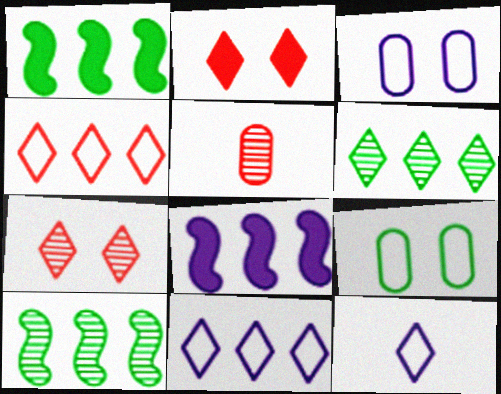[[2, 6, 12]]